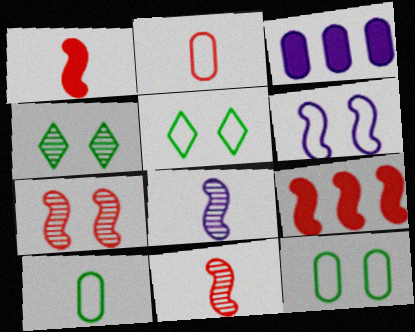[[3, 5, 11]]